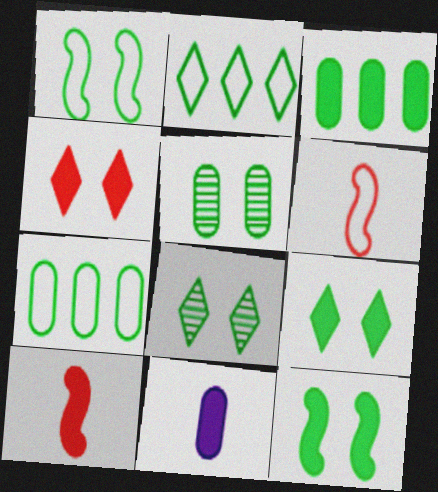[[1, 5, 9]]